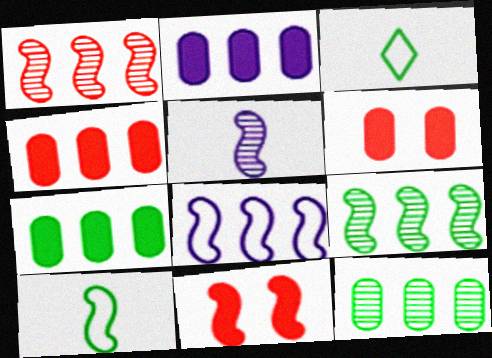[[2, 4, 7]]